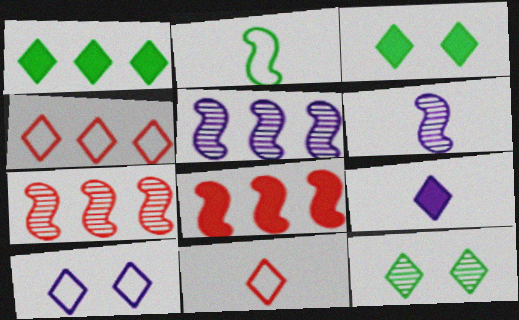[[4, 9, 12]]